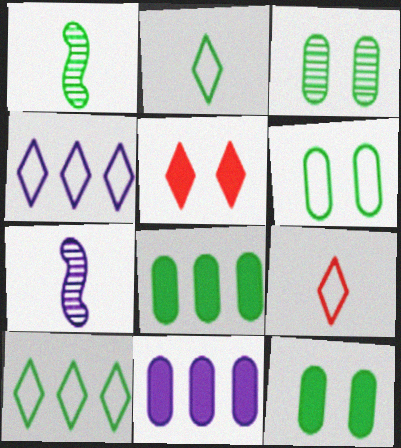[[1, 10, 12], 
[3, 6, 12]]